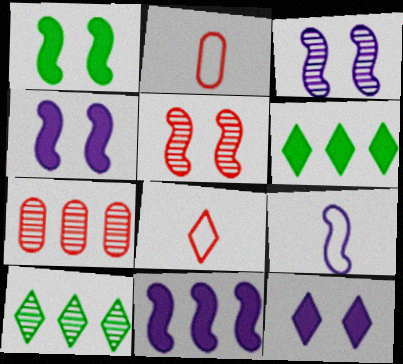[[2, 3, 6], 
[2, 4, 10], 
[3, 9, 11], 
[8, 10, 12]]